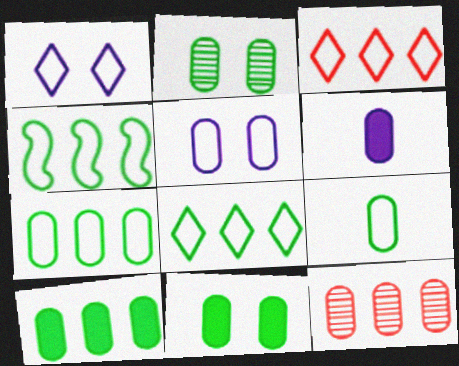[[2, 9, 10], 
[4, 7, 8]]